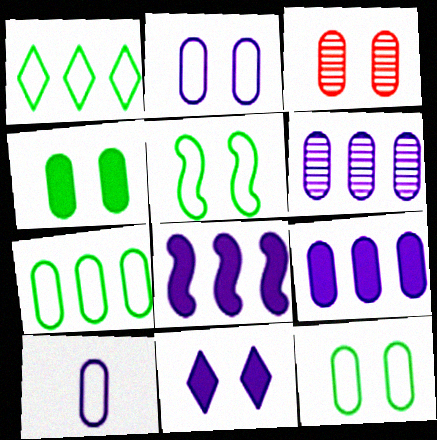[[2, 3, 4], 
[3, 5, 11]]